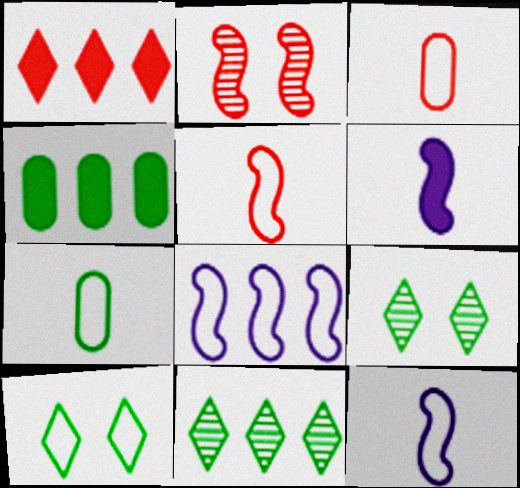[[1, 2, 3], 
[3, 8, 10]]